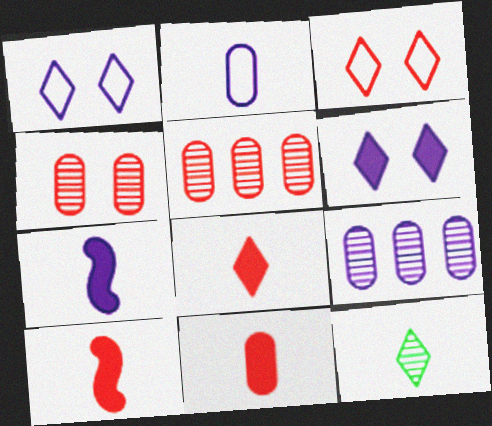[[1, 7, 9], 
[2, 10, 12], 
[3, 5, 10], 
[8, 10, 11]]